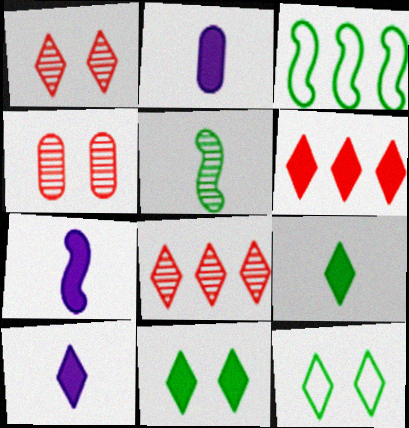[[1, 2, 3], 
[2, 7, 10], 
[3, 4, 10], 
[6, 10, 11], 
[8, 10, 12]]